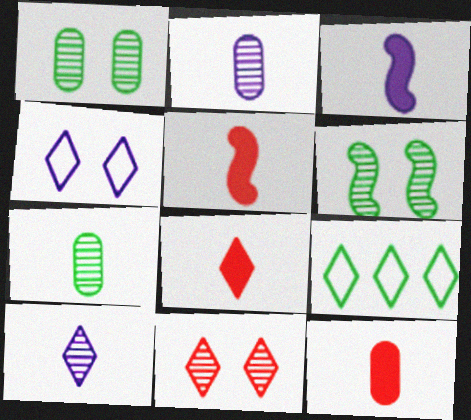[[5, 8, 12]]